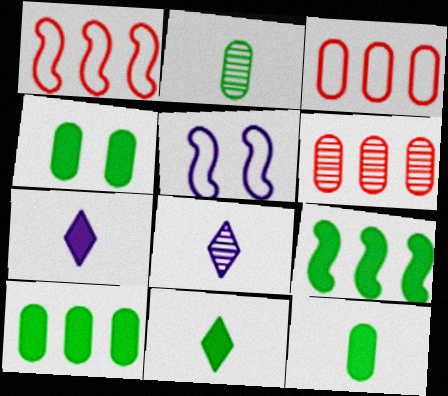[[1, 4, 8], 
[4, 9, 11], 
[4, 10, 12], 
[5, 6, 11]]